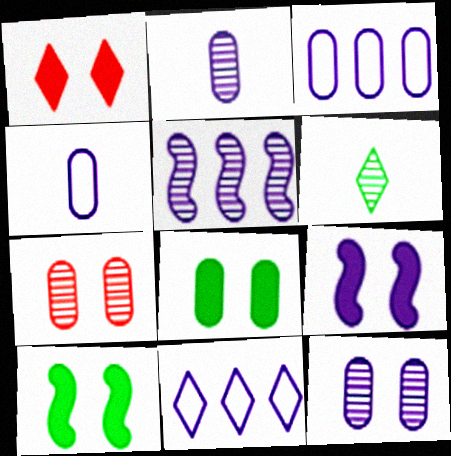[[1, 6, 11], 
[1, 8, 9], 
[2, 9, 11], 
[5, 6, 7]]